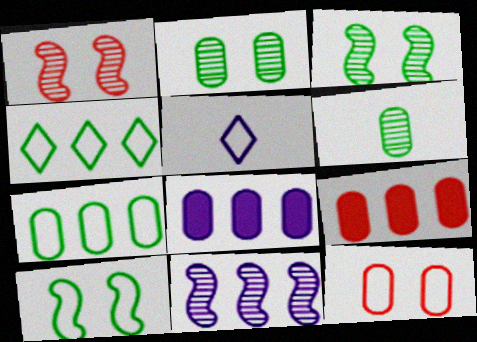[[3, 5, 9], 
[4, 9, 11], 
[6, 8, 12]]